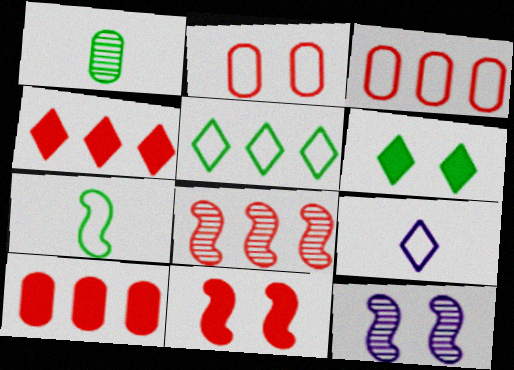[[2, 6, 12], 
[3, 4, 8]]